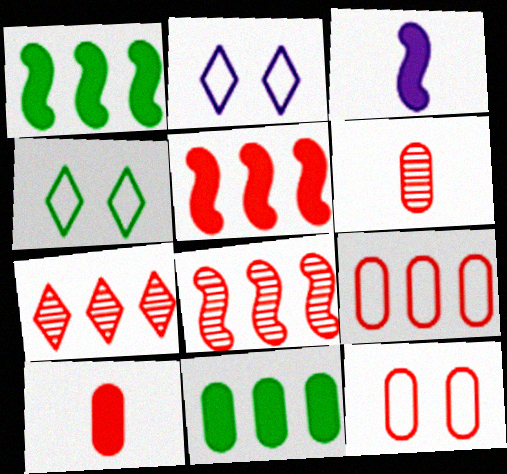[[1, 2, 6], 
[5, 7, 9]]